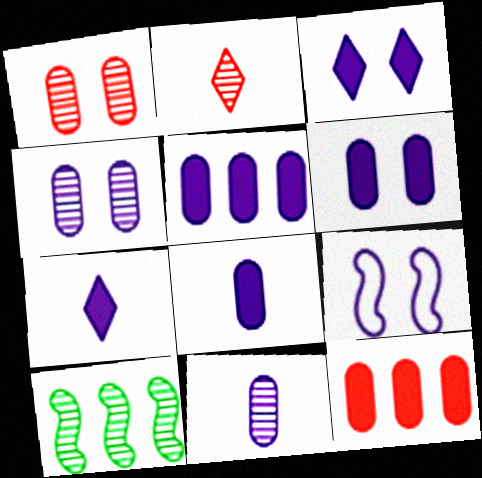[[2, 4, 10], 
[3, 4, 9], 
[5, 6, 8]]